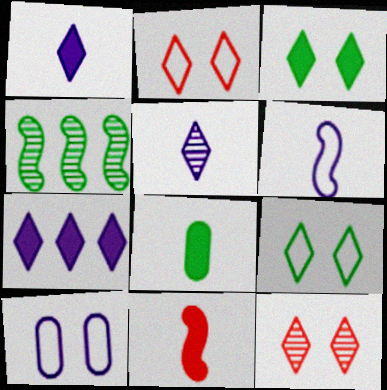[[1, 8, 11], 
[4, 8, 9]]